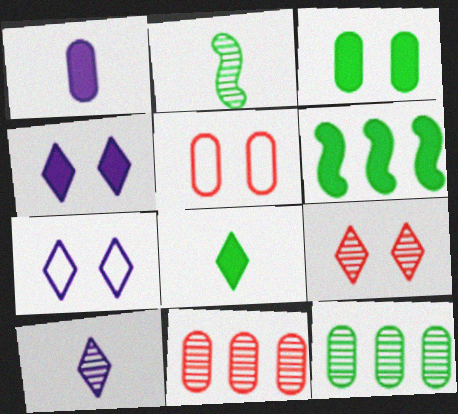[[1, 5, 12], 
[3, 6, 8], 
[5, 6, 10]]